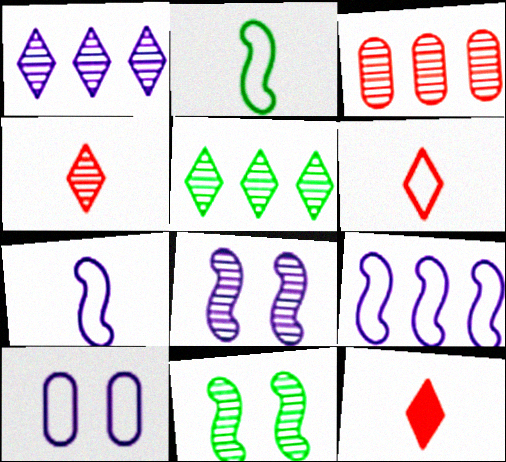[[4, 6, 12]]